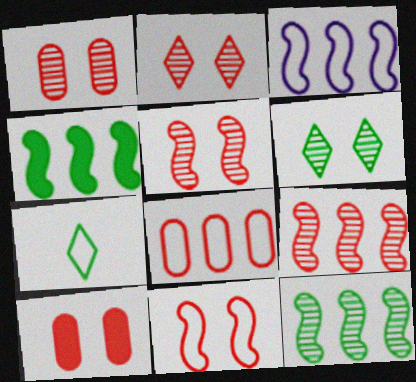[[1, 2, 5], 
[2, 10, 11], 
[3, 4, 9]]